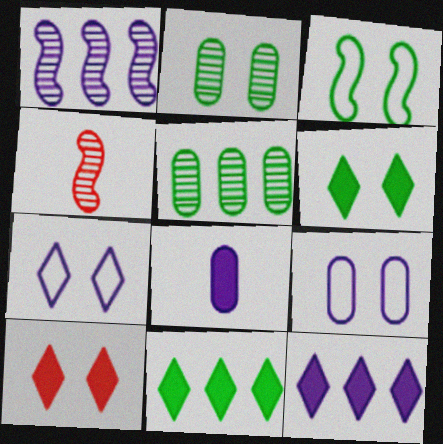[[1, 7, 8], 
[2, 3, 6], 
[4, 9, 11]]